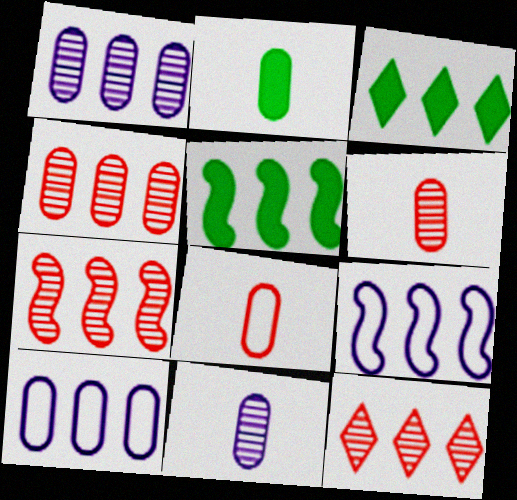[[2, 8, 11], 
[3, 4, 9], 
[3, 7, 10], 
[4, 7, 12], 
[5, 7, 9], 
[5, 10, 12]]